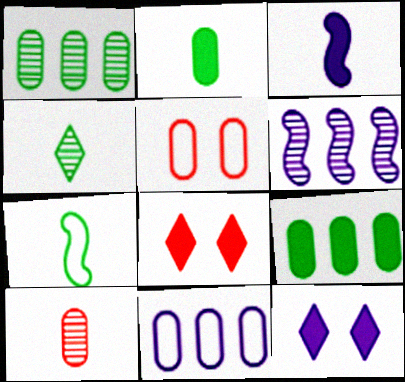[[2, 4, 7], 
[3, 8, 9]]